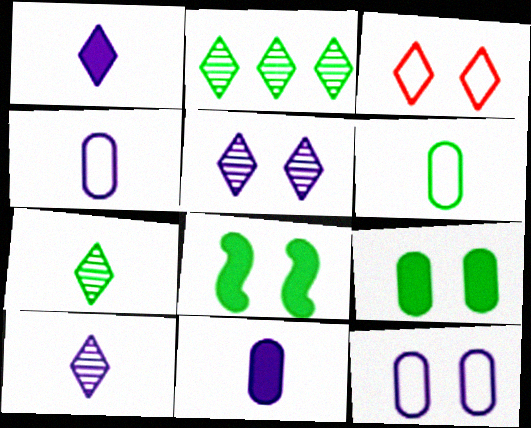[[1, 2, 3], 
[2, 6, 8]]